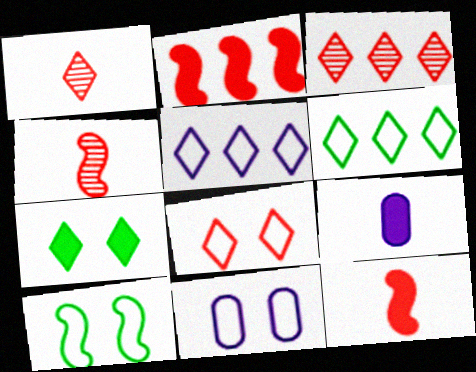[[1, 5, 7], 
[2, 7, 9], 
[3, 9, 10], 
[8, 10, 11]]